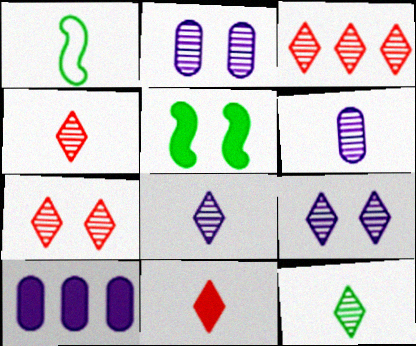[[1, 6, 11], 
[1, 7, 10], 
[3, 4, 7], 
[3, 9, 12], 
[4, 8, 12], 
[5, 10, 11]]